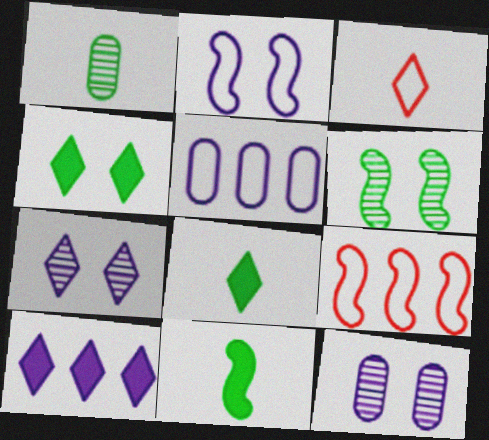[[8, 9, 12]]